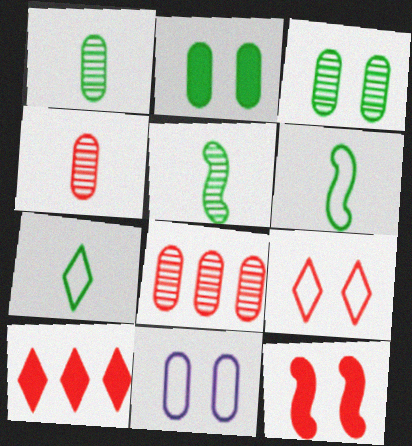[[5, 10, 11]]